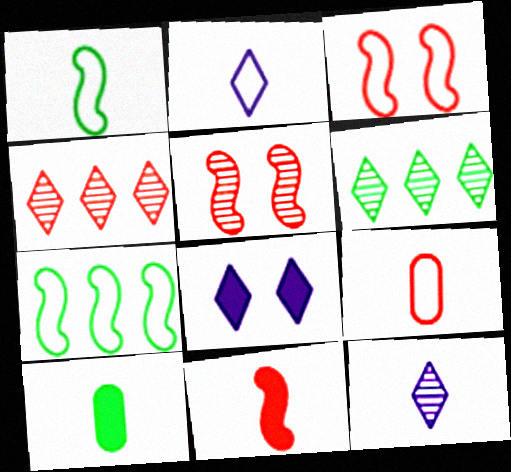[[1, 2, 9]]